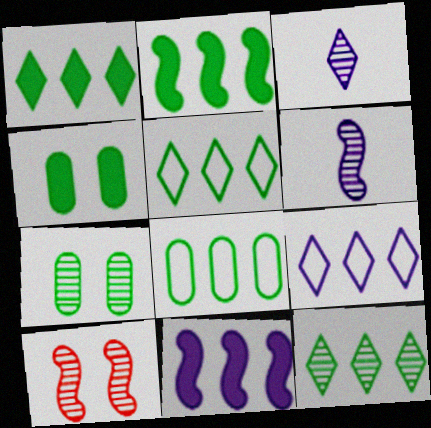[[1, 5, 12], 
[2, 8, 12]]